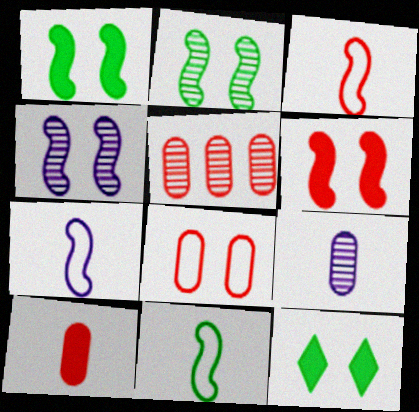[[3, 7, 11], 
[4, 8, 12], 
[5, 7, 12], 
[5, 8, 10]]